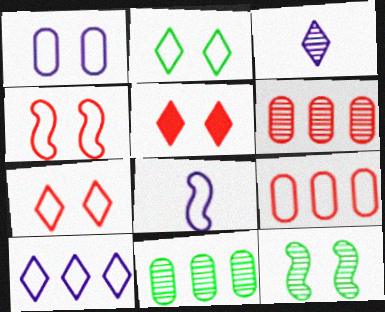[[1, 2, 4], 
[1, 5, 12], 
[1, 8, 10], 
[2, 8, 9], 
[3, 6, 12], 
[5, 8, 11]]